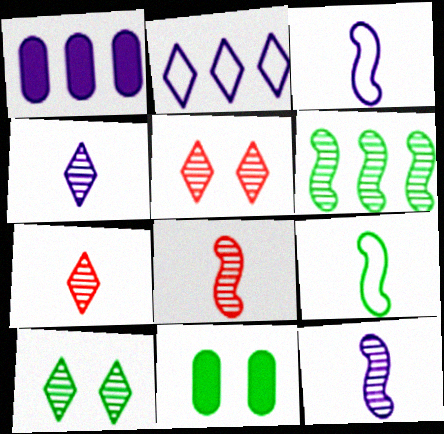[[1, 5, 9], 
[2, 8, 11]]